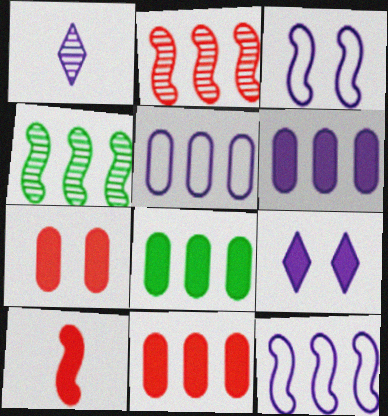[[1, 3, 6], 
[3, 4, 10], 
[6, 8, 11], 
[8, 9, 10]]